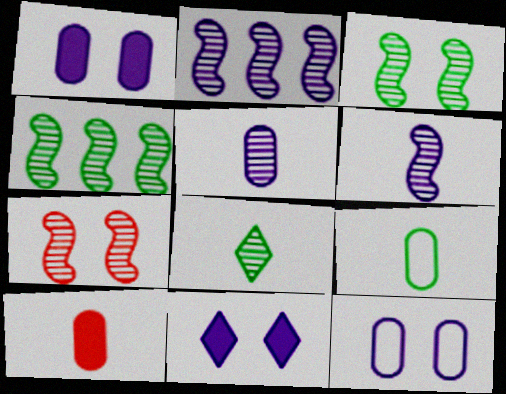[[4, 6, 7], 
[5, 9, 10]]